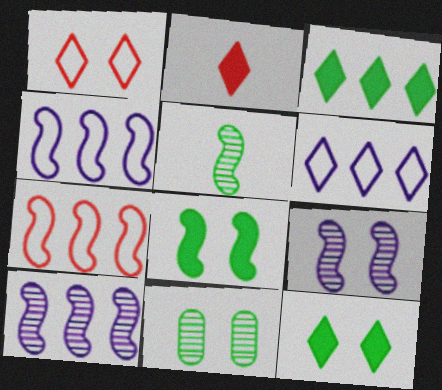[[2, 4, 11]]